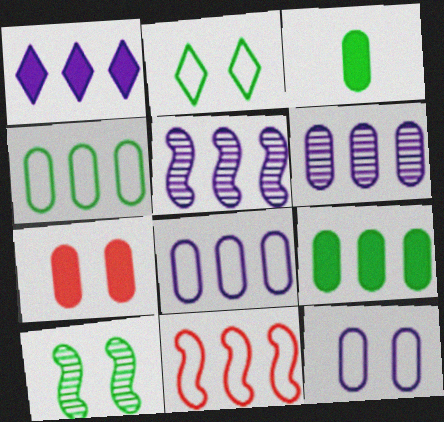[[1, 5, 8]]